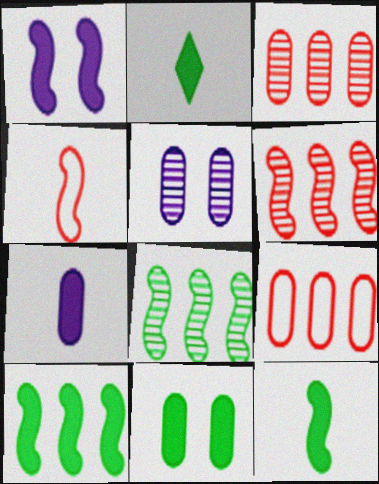[[1, 4, 8], 
[2, 10, 11]]